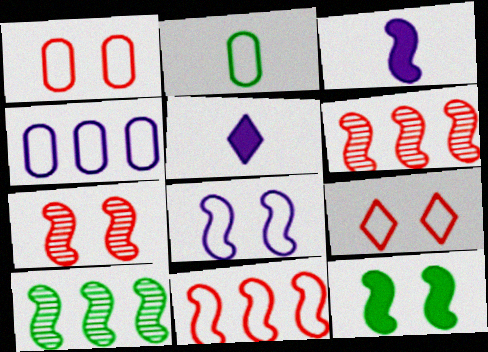[[1, 2, 4], 
[1, 5, 10], 
[7, 8, 12]]